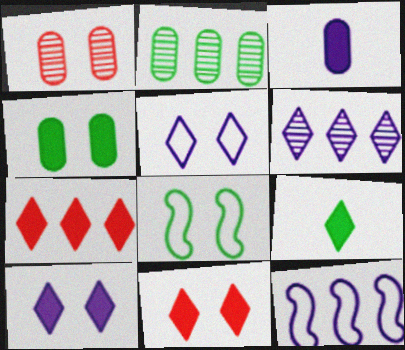[[1, 8, 10], 
[1, 9, 12], 
[2, 7, 12], 
[2, 8, 9], 
[7, 9, 10]]